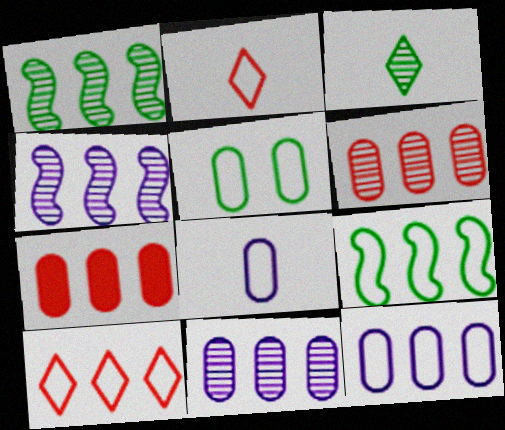[[9, 10, 12]]